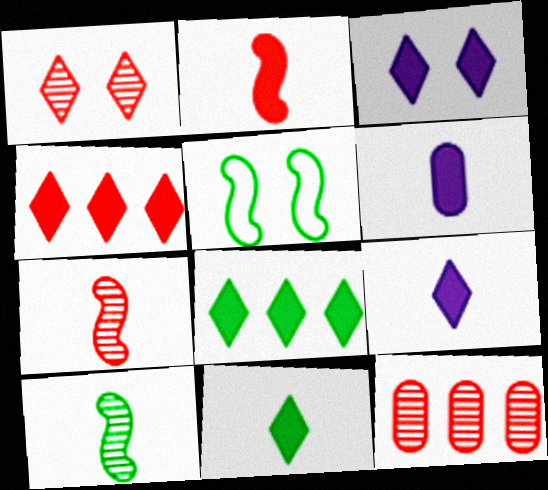[[1, 7, 12], 
[2, 6, 11], 
[3, 4, 11], 
[5, 9, 12]]